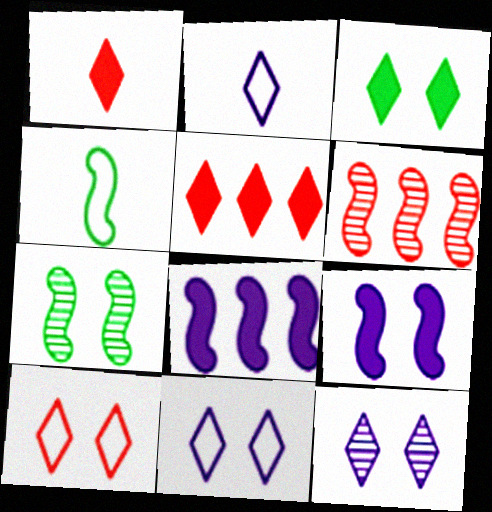[[3, 10, 12], 
[4, 6, 9]]